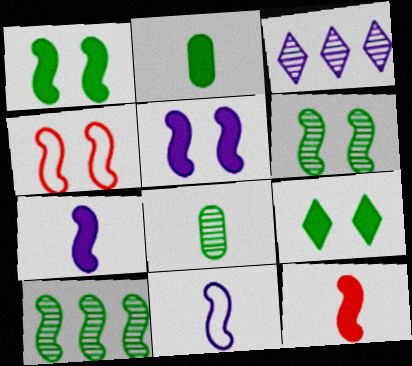[[2, 3, 4], 
[4, 5, 6], 
[4, 7, 10]]